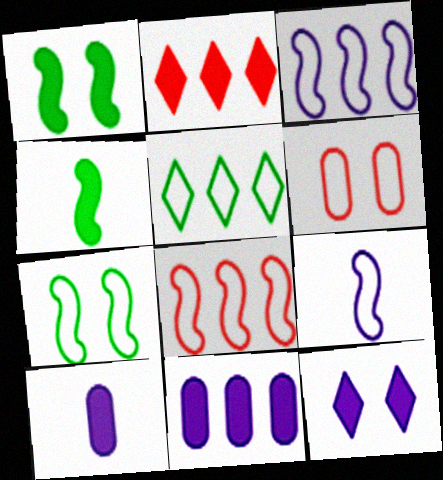[[1, 2, 10], 
[5, 6, 9], 
[7, 8, 9]]